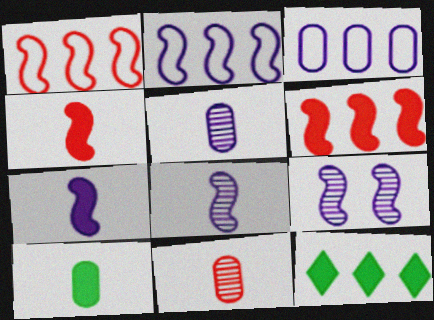[[2, 7, 9]]